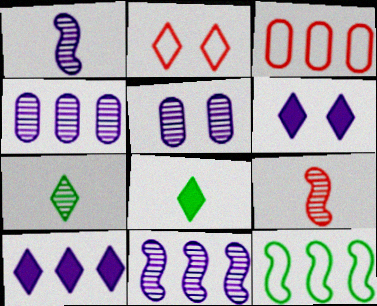[[2, 7, 10]]